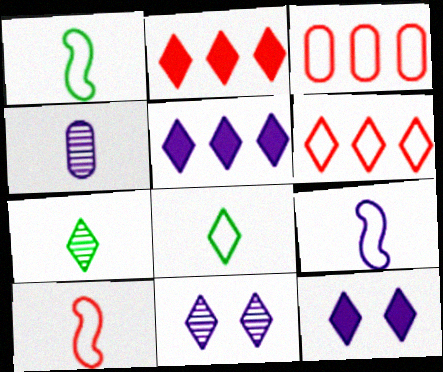[[1, 9, 10], 
[2, 8, 11], 
[6, 7, 12]]